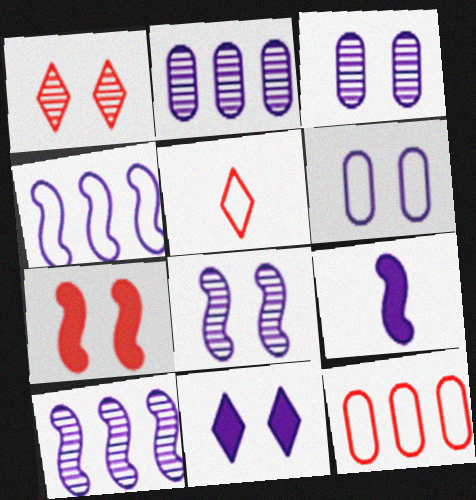[[4, 8, 9], 
[6, 8, 11]]